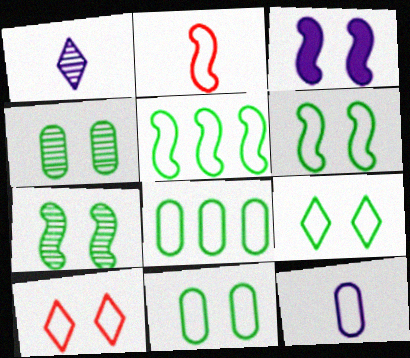[[3, 4, 10], 
[5, 10, 12], 
[6, 9, 11]]